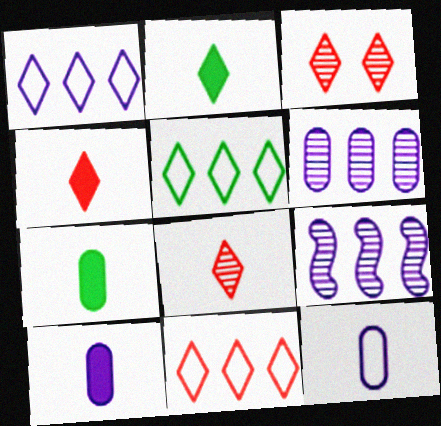[[1, 2, 3], 
[1, 5, 11], 
[3, 4, 11]]